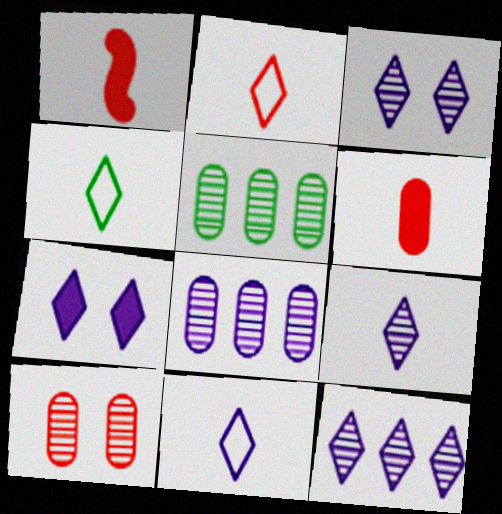[[2, 4, 11], 
[3, 9, 12], 
[7, 11, 12]]